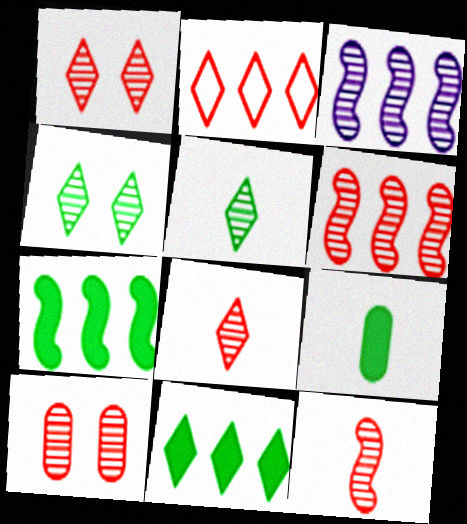[[3, 5, 10], 
[6, 8, 10]]